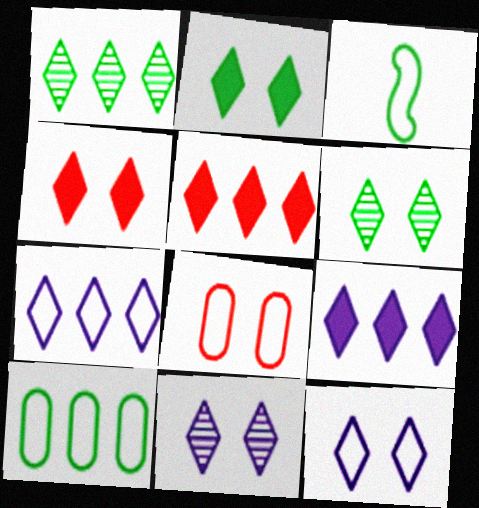[[1, 5, 7], 
[3, 7, 8], 
[4, 6, 12]]